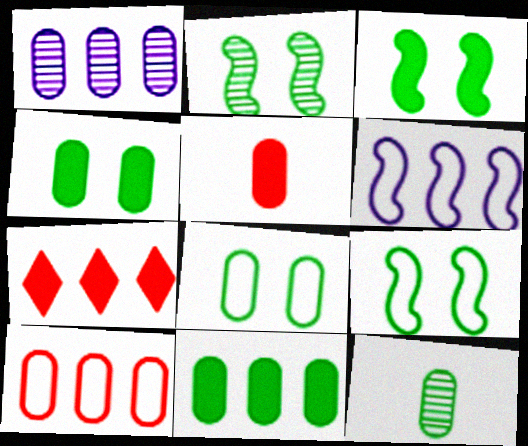[[1, 5, 8], 
[1, 10, 11], 
[2, 3, 9], 
[8, 11, 12]]